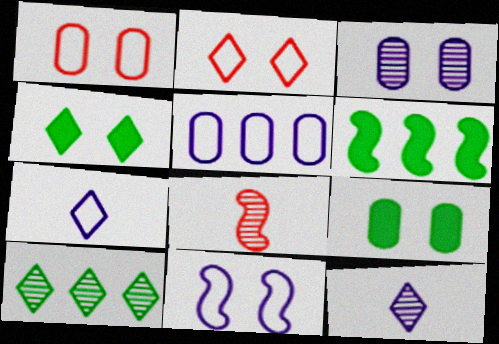[[1, 3, 9], 
[1, 6, 12], 
[3, 8, 10], 
[4, 5, 8], 
[5, 7, 11], 
[6, 8, 11]]